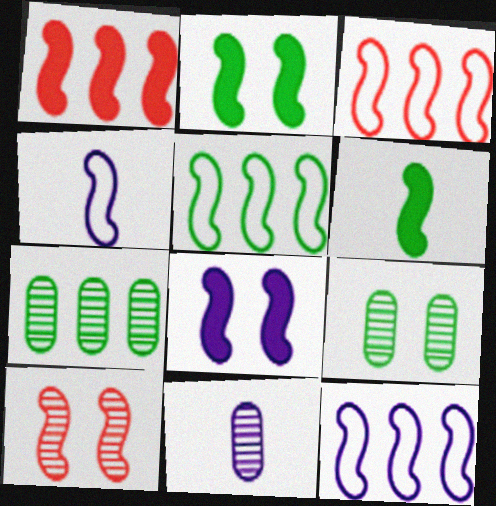[[1, 6, 8], 
[3, 5, 12], 
[6, 10, 12]]